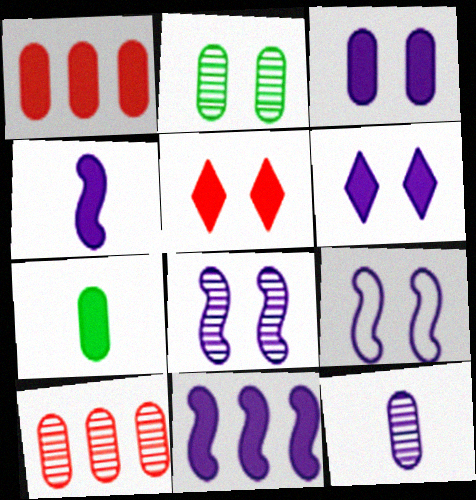[[1, 3, 7], 
[2, 5, 9], 
[2, 10, 12], 
[5, 7, 11]]